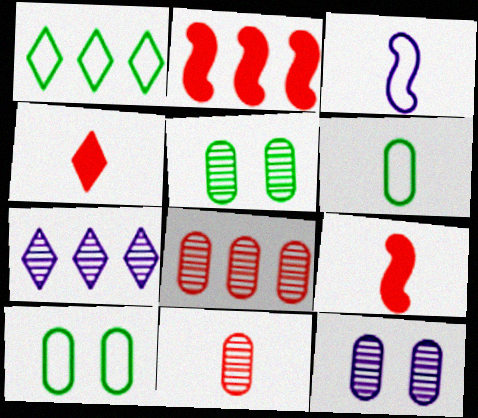[[1, 9, 12], 
[7, 9, 10]]